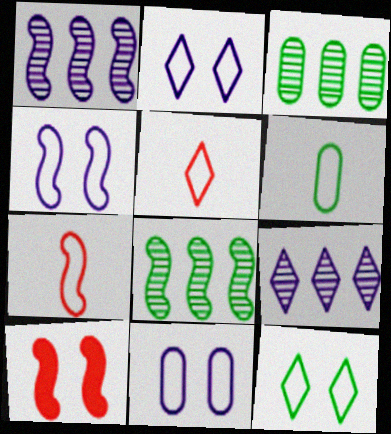[[2, 4, 11], 
[6, 9, 10]]